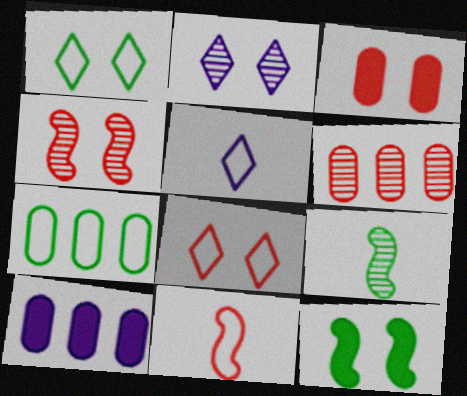[[2, 6, 9], 
[3, 4, 8], 
[5, 6, 12], 
[6, 7, 10], 
[8, 9, 10]]